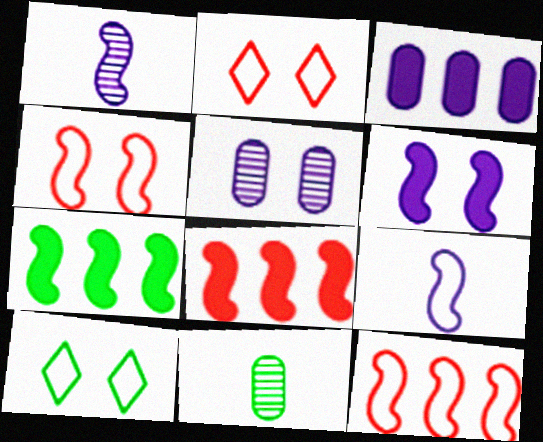[[1, 4, 7], 
[7, 10, 11]]